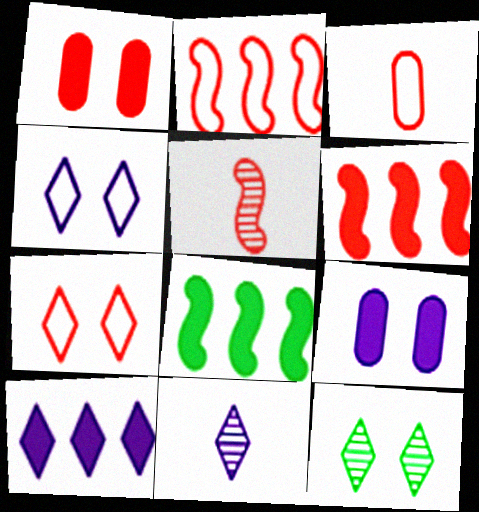[[2, 3, 7], 
[4, 10, 11]]